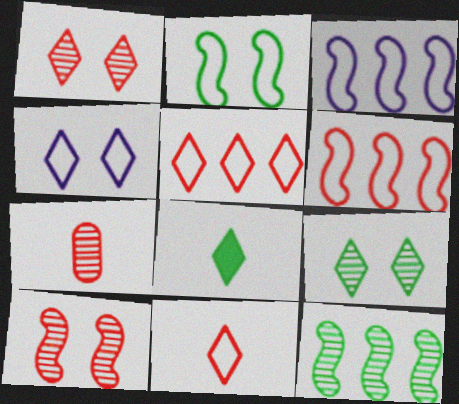[]